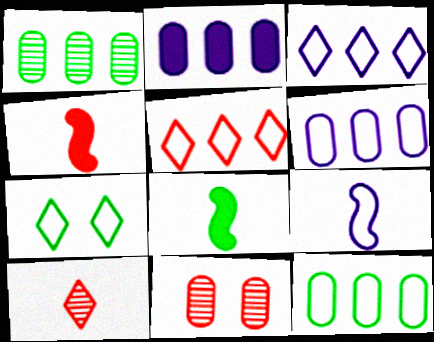[[1, 7, 8], 
[3, 8, 11], 
[4, 5, 11]]